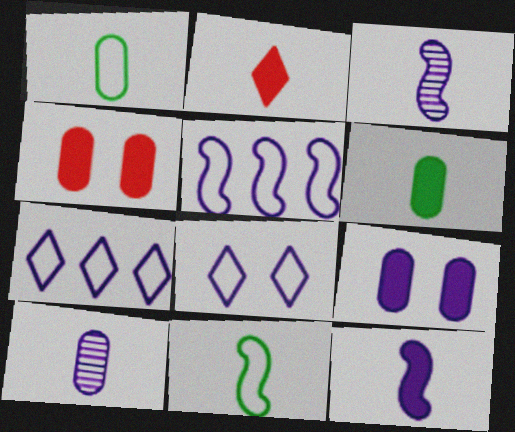[[1, 2, 3], 
[2, 6, 12], 
[2, 10, 11], 
[3, 7, 9]]